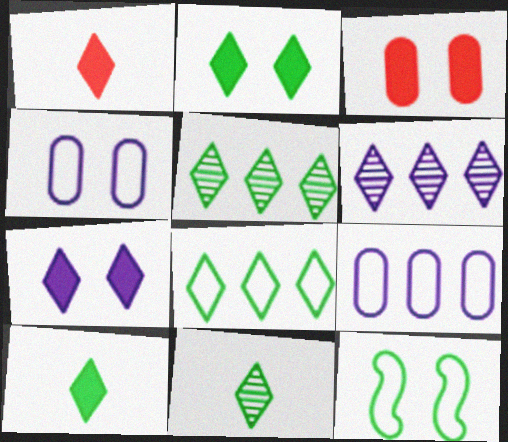[[2, 8, 11]]